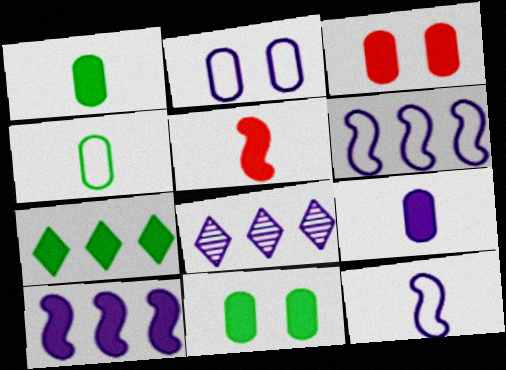[]